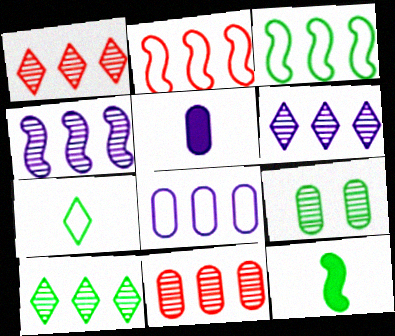[[1, 6, 10], 
[4, 10, 11]]